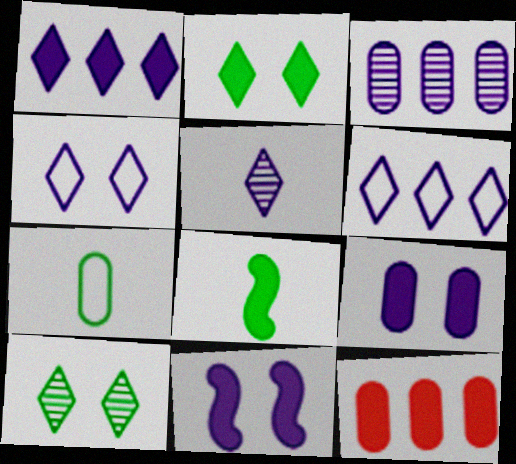[[1, 4, 5]]